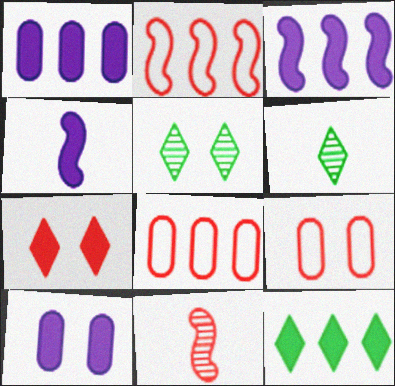[[2, 6, 10], 
[3, 6, 9], 
[4, 5, 8], 
[7, 8, 11]]